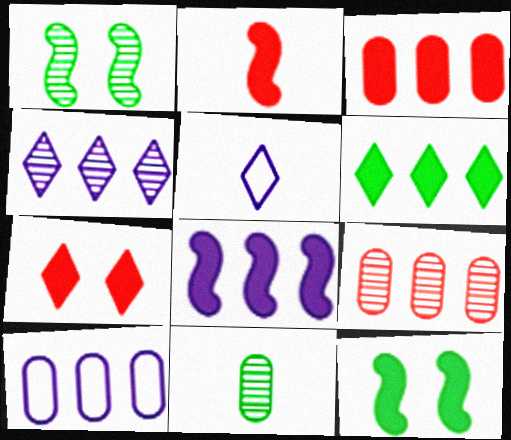[[1, 3, 5], 
[2, 3, 7], 
[2, 5, 11], 
[2, 8, 12], 
[3, 6, 8], 
[4, 8, 10], 
[5, 9, 12]]